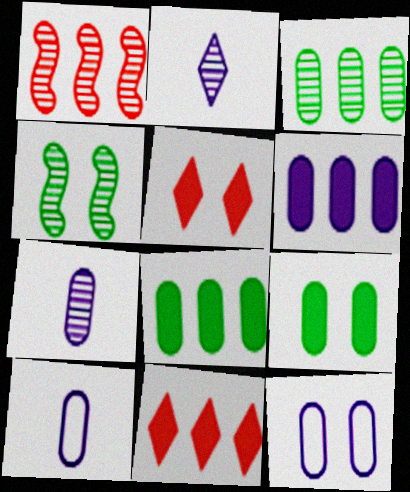[[4, 5, 12], 
[4, 10, 11], 
[6, 7, 12]]